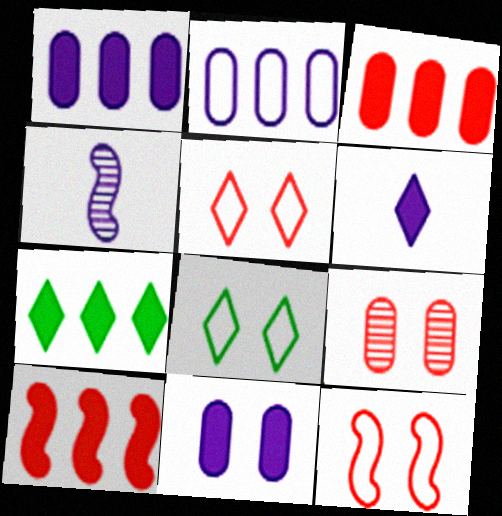[[1, 7, 10], 
[3, 4, 8]]